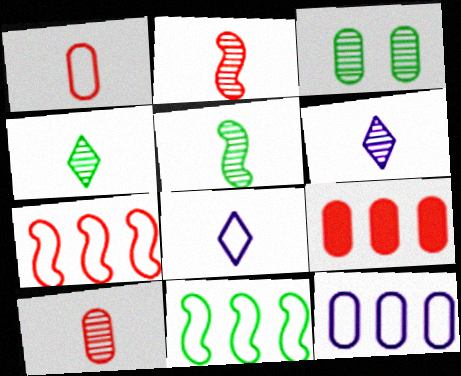[[5, 6, 10]]